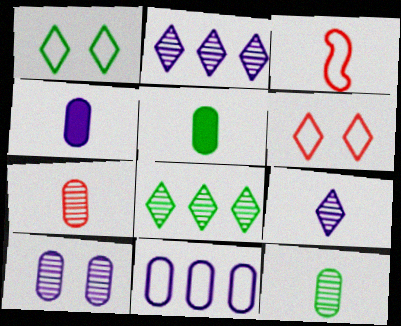[[1, 3, 11], 
[3, 5, 9], 
[4, 10, 11]]